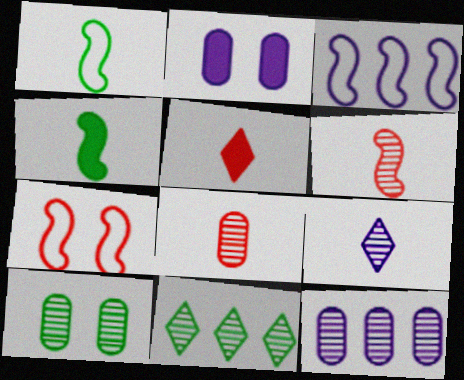[[1, 3, 7], 
[2, 3, 9], 
[3, 5, 10], 
[8, 10, 12]]